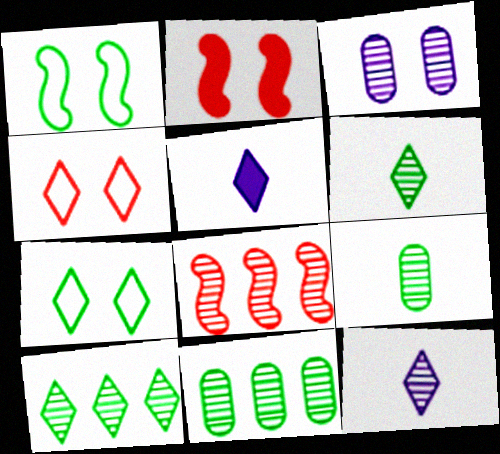[[2, 3, 7], 
[3, 6, 8], 
[4, 5, 10]]